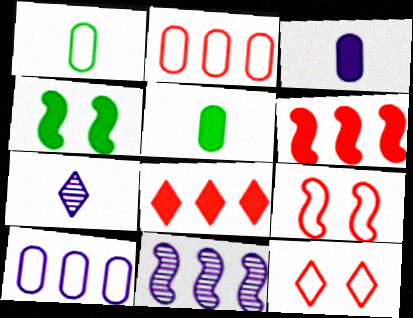[[2, 4, 7], 
[3, 4, 8], 
[5, 11, 12]]